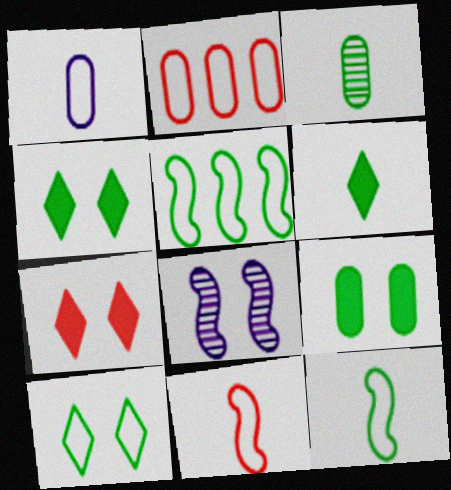[[2, 6, 8], 
[3, 4, 5], 
[3, 6, 12]]